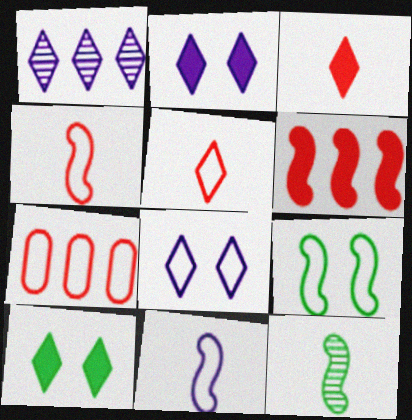[[1, 5, 10], 
[2, 7, 12]]